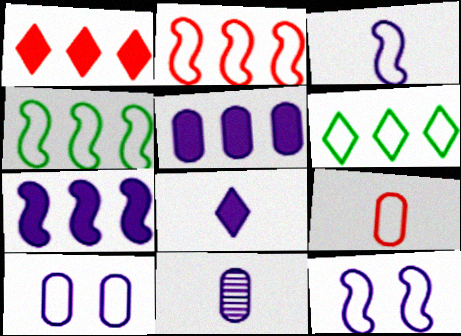[[3, 8, 11], 
[5, 10, 11], 
[6, 9, 12]]